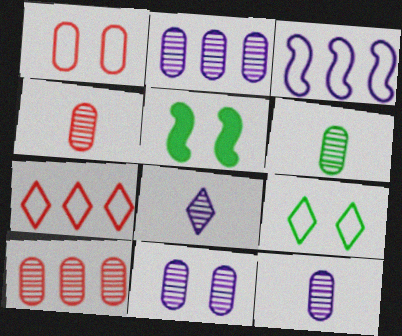[[2, 11, 12], 
[4, 6, 12], 
[5, 7, 12], 
[6, 10, 11]]